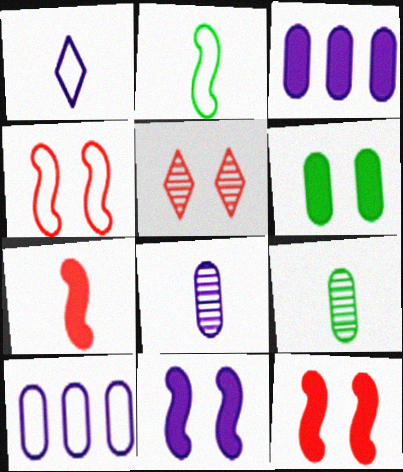[[1, 7, 9], 
[2, 3, 5]]